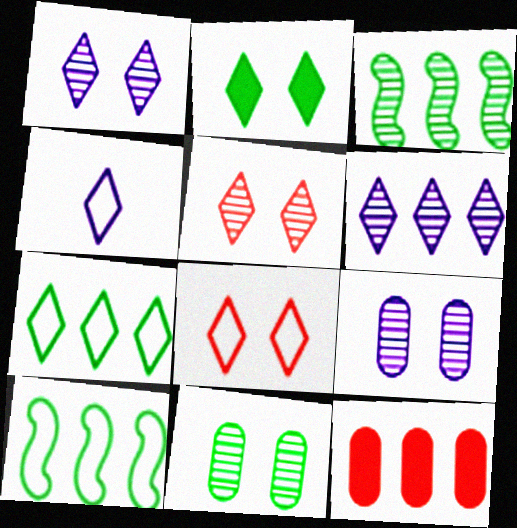[[1, 2, 8], 
[4, 7, 8], 
[6, 10, 12]]